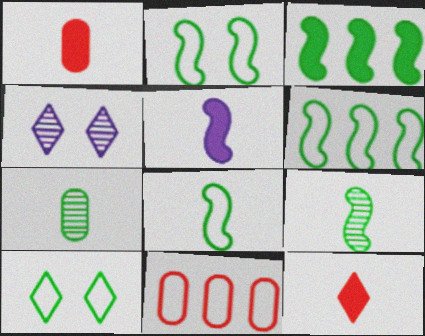[[1, 4, 6], 
[2, 3, 9], 
[2, 6, 8], 
[3, 7, 10]]